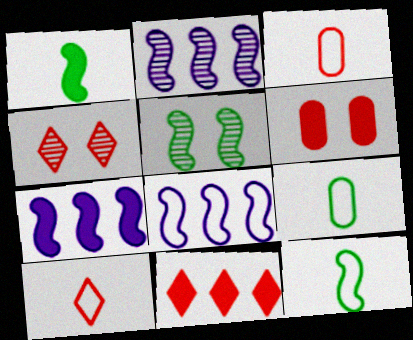[[2, 7, 8], 
[4, 7, 9], 
[4, 10, 11]]